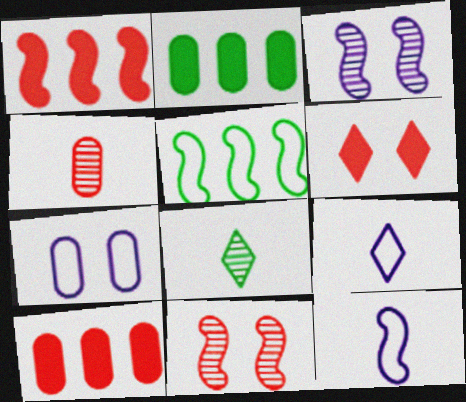[[1, 7, 8], 
[2, 4, 7], 
[2, 9, 11]]